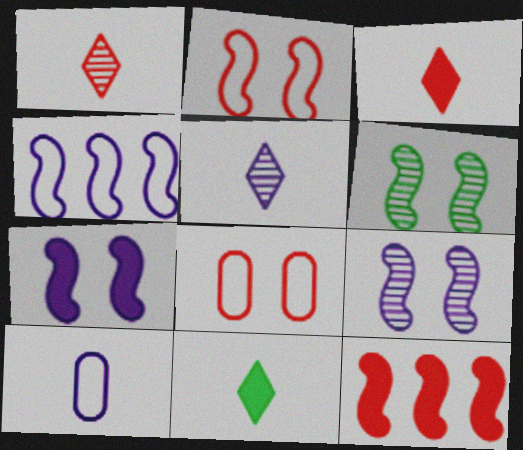[[1, 8, 12], 
[2, 6, 7]]